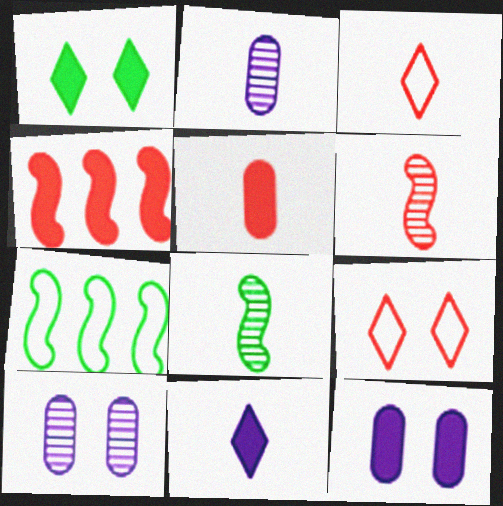[[3, 5, 6]]